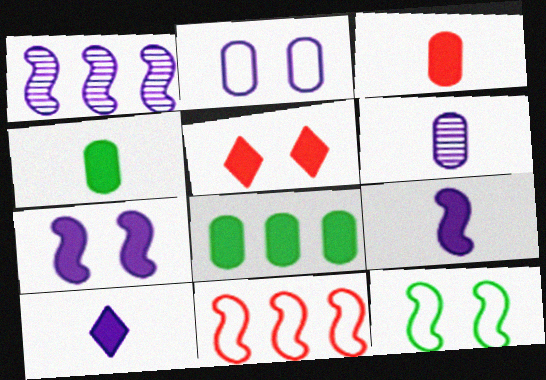[[1, 2, 10], 
[5, 8, 9]]